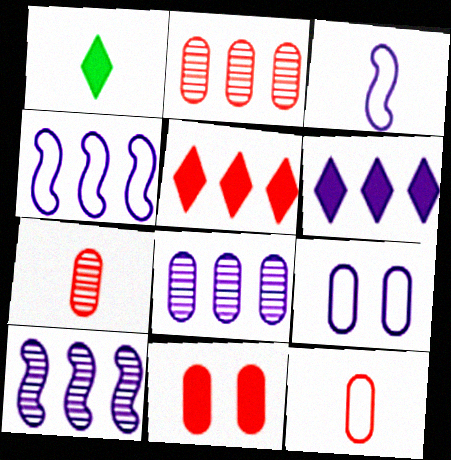[[1, 3, 7], 
[2, 11, 12], 
[4, 6, 8]]